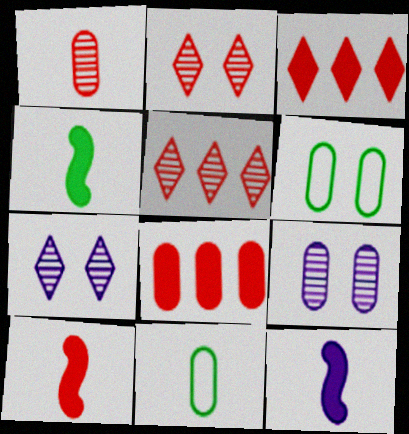[[4, 10, 12], 
[5, 6, 12], 
[8, 9, 11]]